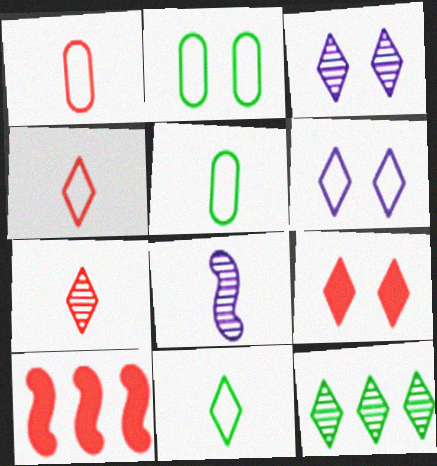[[3, 5, 10], 
[3, 7, 12]]